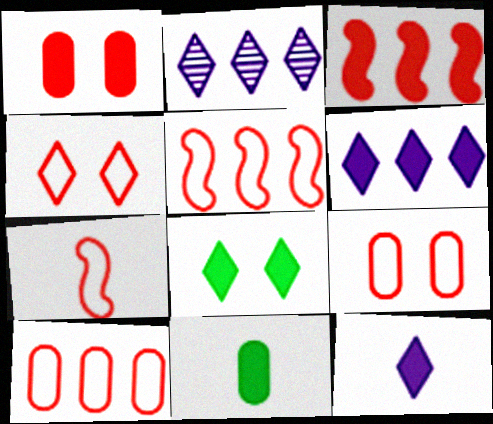[[4, 7, 10]]